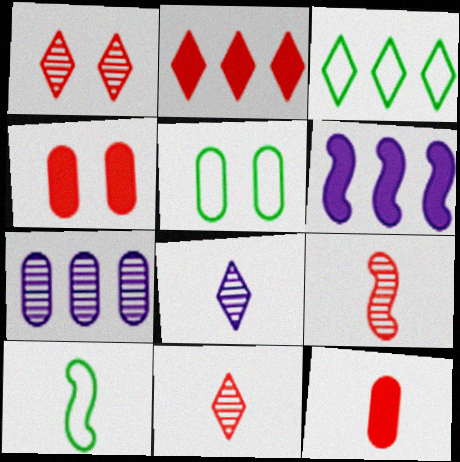[[3, 5, 10], 
[5, 6, 11], 
[5, 7, 12], 
[8, 10, 12]]